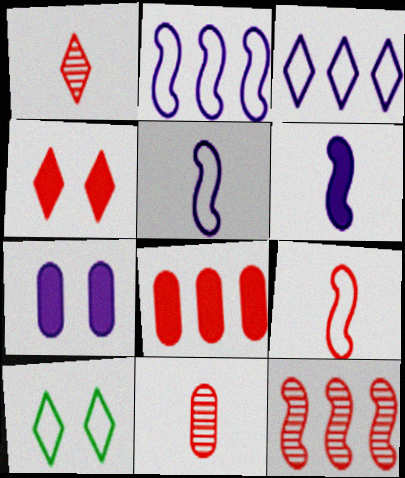[]